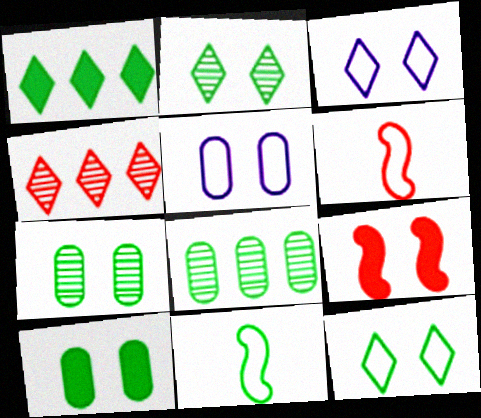[[1, 7, 11], 
[2, 5, 9], 
[3, 7, 9]]